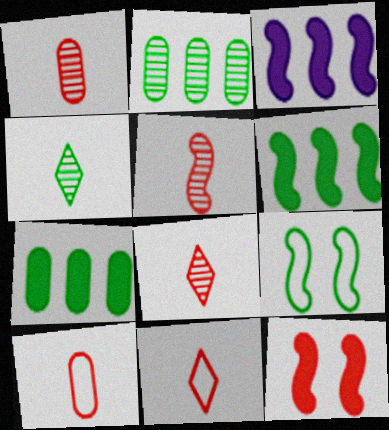[[1, 5, 8], 
[3, 5, 9], 
[4, 7, 9]]